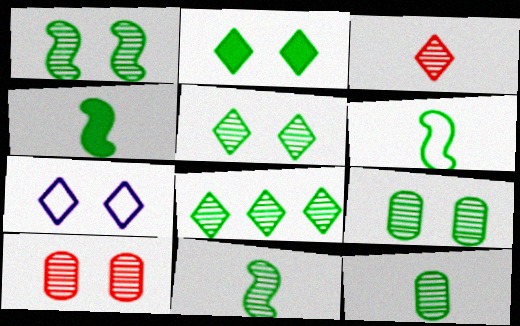[[1, 5, 9], 
[1, 8, 12], 
[4, 6, 11], 
[8, 9, 11]]